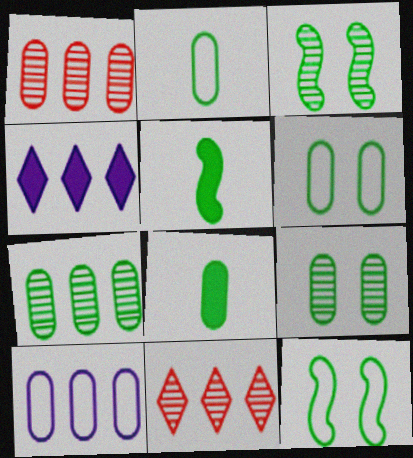[[6, 7, 8]]